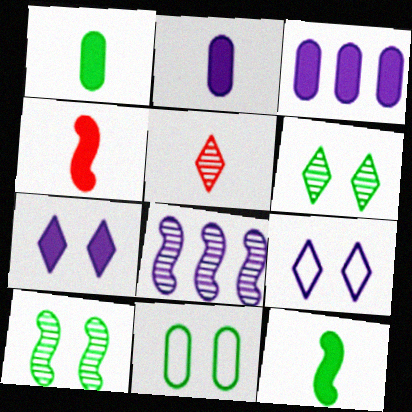[[2, 8, 9]]